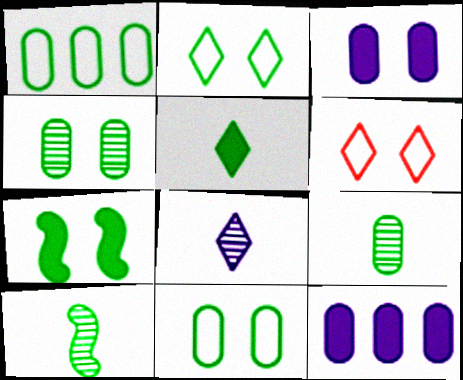[[2, 4, 7], 
[6, 10, 12]]